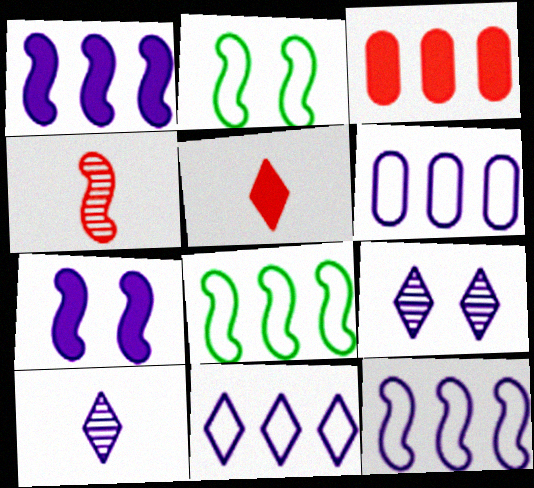[[1, 2, 4], 
[2, 3, 10], 
[4, 7, 8], 
[6, 7, 10], 
[6, 11, 12]]